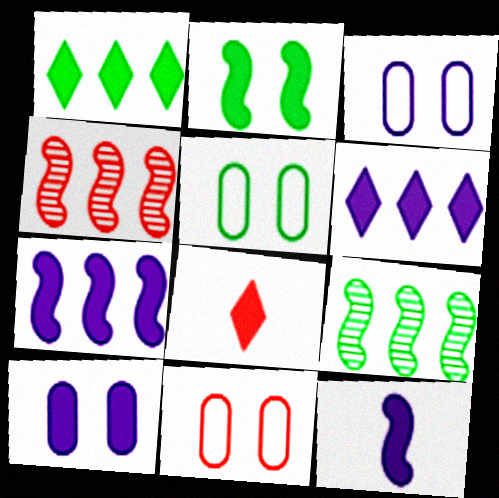[[3, 5, 11], 
[3, 8, 9], 
[4, 8, 11], 
[6, 10, 12]]